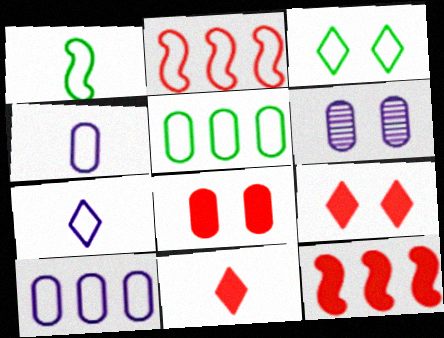[[1, 3, 5], 
[2, 3, 4], 
[8, 11, 12]]